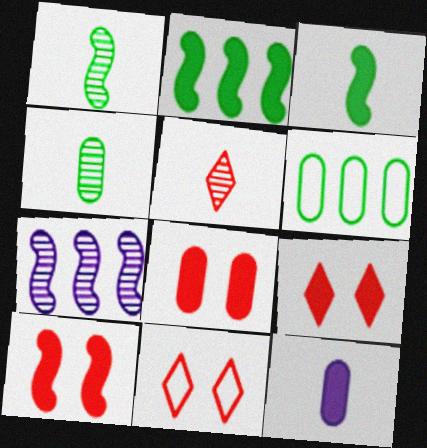[[2, 9, 12], 
[8, 9, 10]]